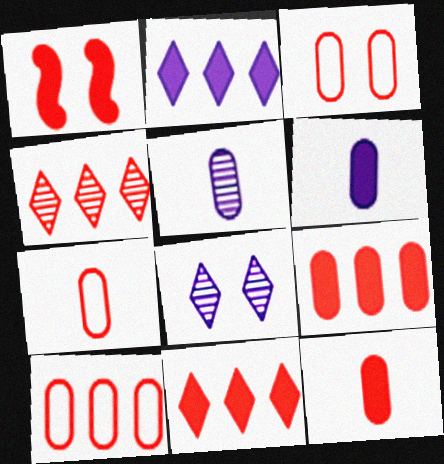[[1, 4, 7], 
[1, 11, 12], 
[3, 7, 10]]